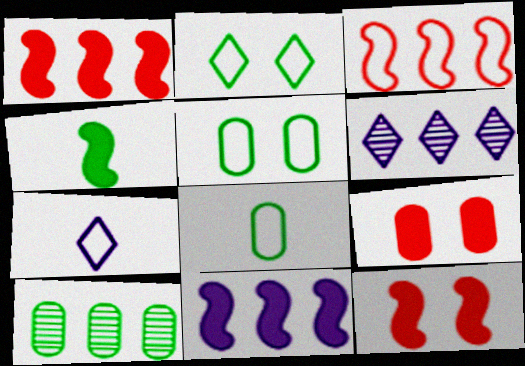[[2, 4, 10], 
[3, 5, 7], 
[4, 11, 12], 
[6, 8, 12], 
[7, 10, 12]]